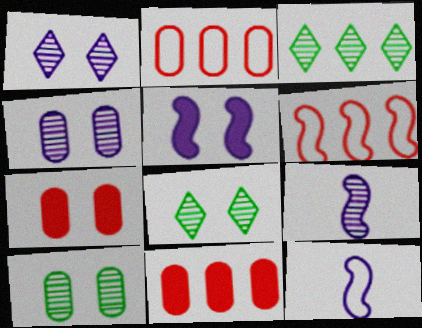[[3, 7, 12], 
[8, 11, 12]]